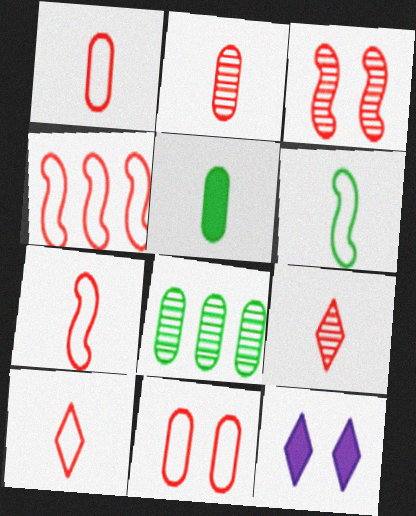[[1, 7, 10], 
[4, 10, 11], 
[7, 8, 12]]